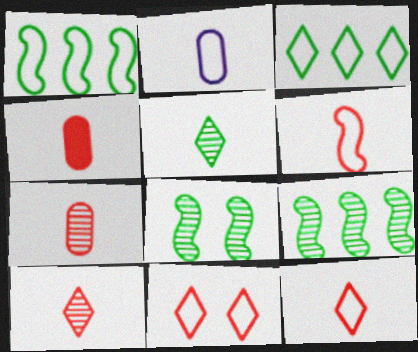[[1, 2, 11], 
[4, 6, 10]]